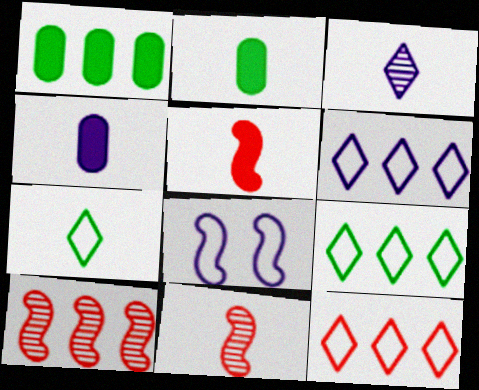[[1, 6, 10], 
[4, 7, 11], 
[6, 9, 12]]